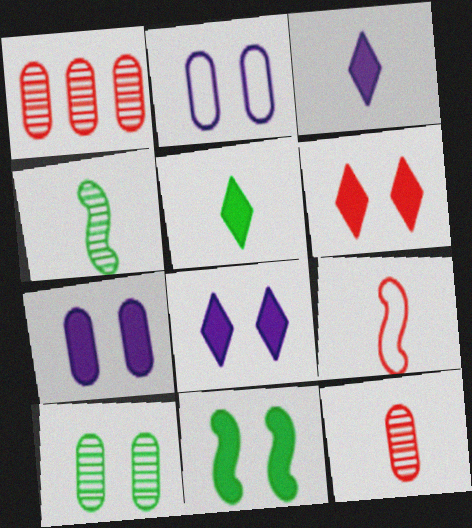[[1, 6, 9], 
[6, 7, 11]]